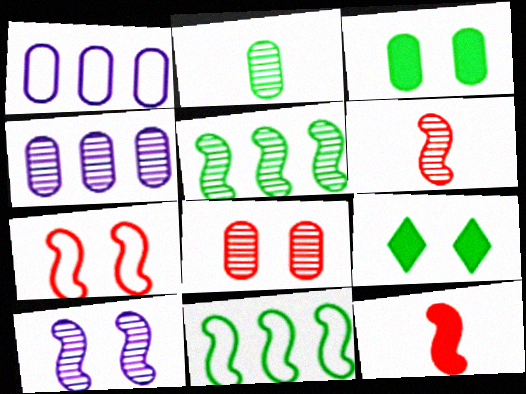[[1, 6, 9], 
[2, 4, 8], 
[2, 9, 11], 
[5, 6, 10], 
[10, 11, 12]]